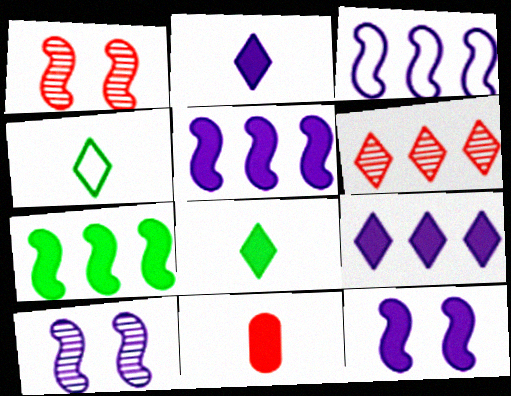[]